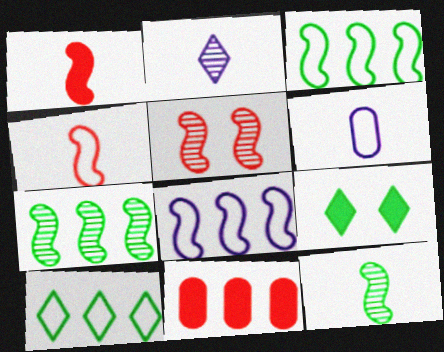[]